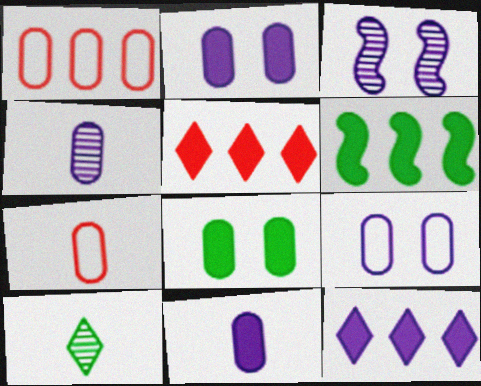[[1, 4, 8]]